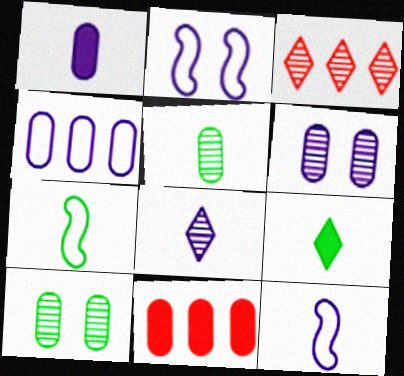[[1, 4, 6], 
[1, 8, 12], 
[5, 7, 9]]